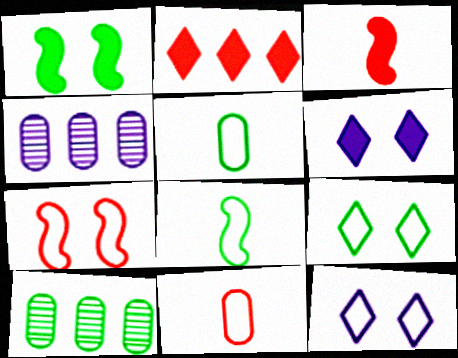[[3, 4, 9], 
[3, 10, 12]]